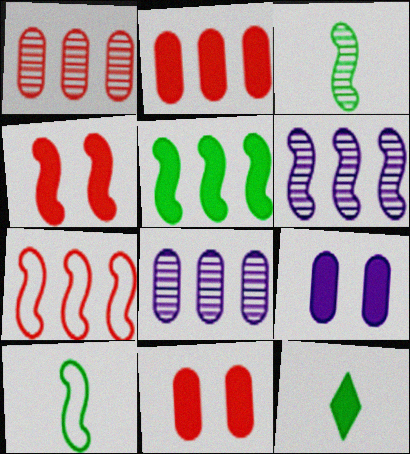[[4, 6, 10], 
[5, 6, 7]]